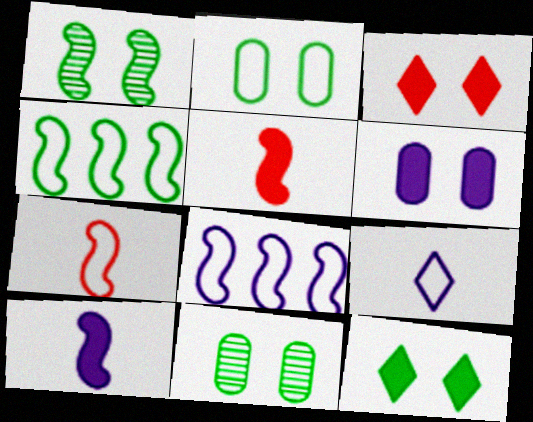[[1, 2, 12], 
[1, 5, 8]]